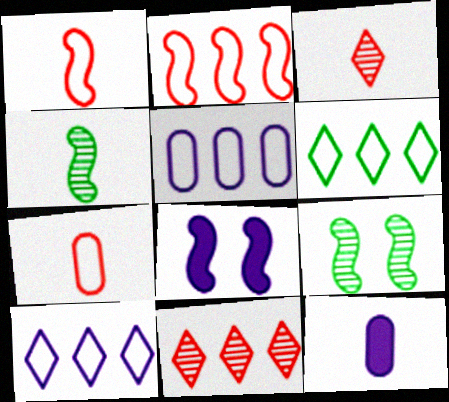[[2, 4, 8], 
[2, 5, 6]]